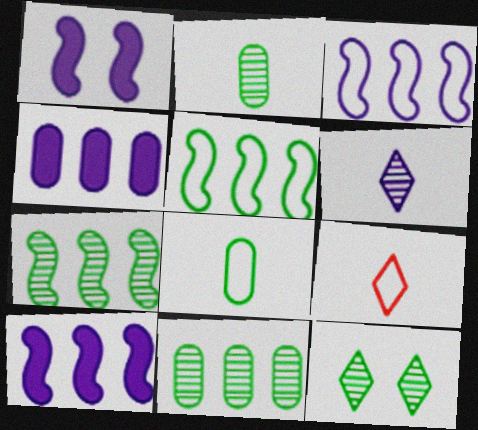[[1, 9, 11], 
[2, 7, 12]]